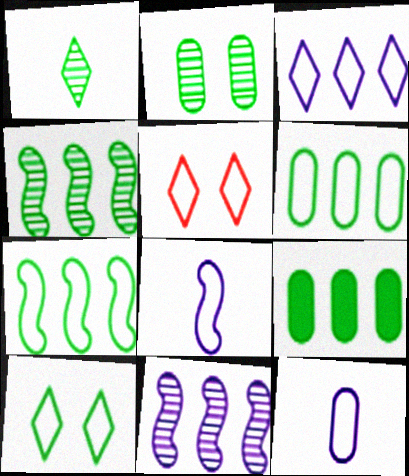[[1, 2, 4], 
[5, 6, 8], 
[5, 7, 12]]